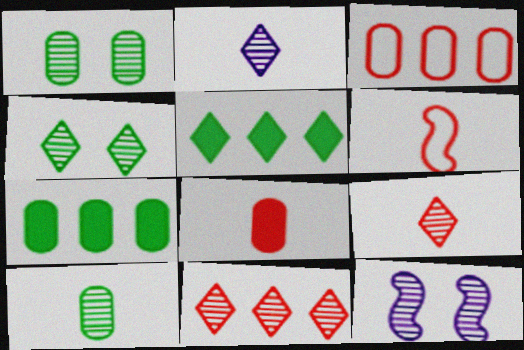[[2, 4, 11], 
[6, 8, 9], 
[10, 11, 12]]